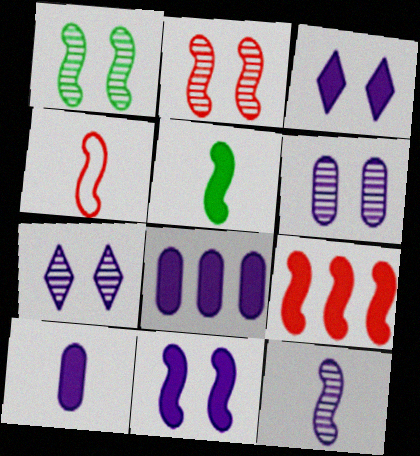[[2, 4, 9], 
[4, 5, 12], 
[5, 9, 11]]